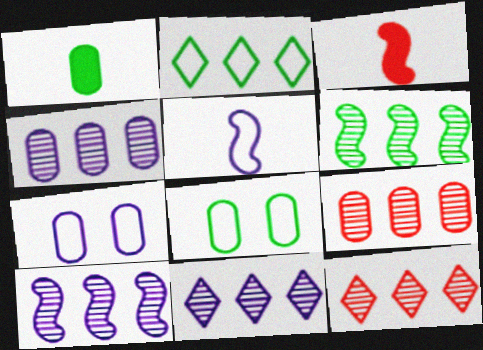[[1, 7, 9], 
[3, 8, 11], 
[4, 6, 12], 
[4, 10, 11], 
[6, 9, 11]]